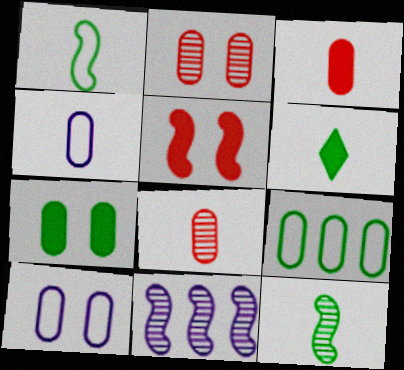[[1, 5, 11], 
[2, 7, 10]]